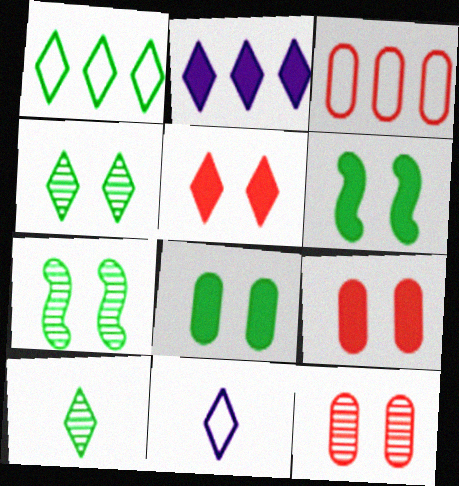[]